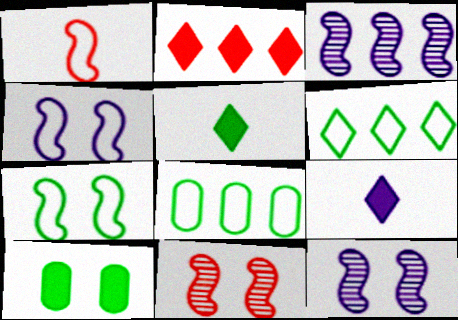[[2, 3, 8], 
[8, 9, 11]]